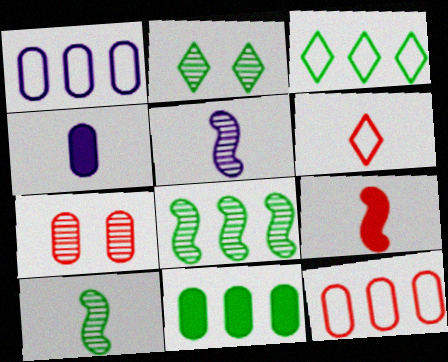[[1, 2, 9], 
[3, 8, 11], 
[4, 6, 10]]